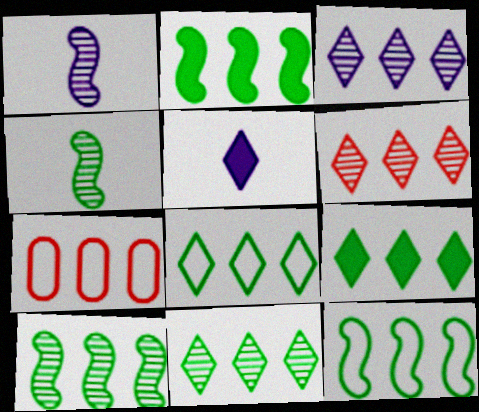[[2, 3, 7], 
[2, 10, 12], 
[3, 6, 11], 
[8, 9, 11]]